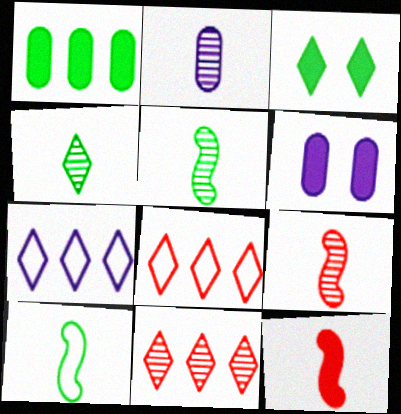[[2, 4, 9], 
[5, 6, 8], 
[6, 10, 11]]